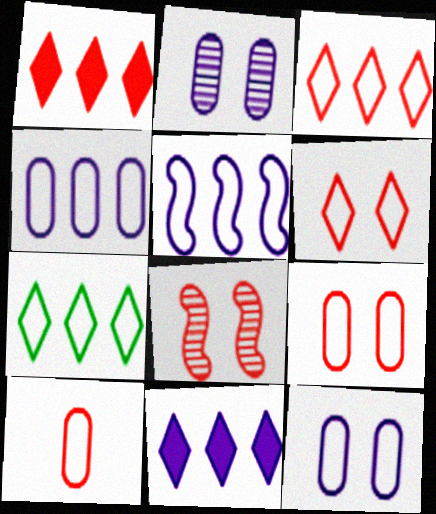[[1, 8, 10]]